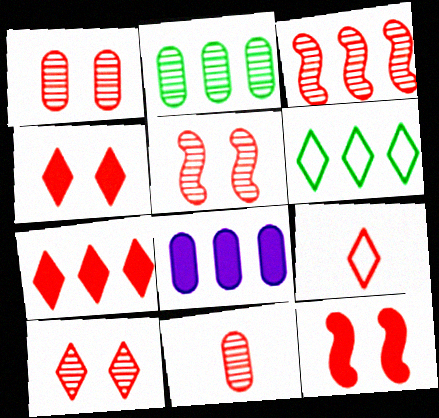[[1, 5, 10], 
[3, 6, 8], 
[3, 10, 11], 
[7, 9, 10]]